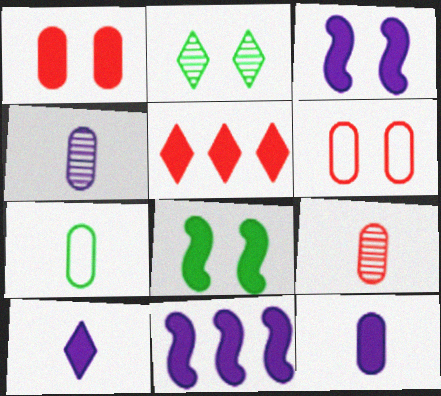[[2, 3, 6], 
[5, 8, 12], 
[7, 9, 12]]